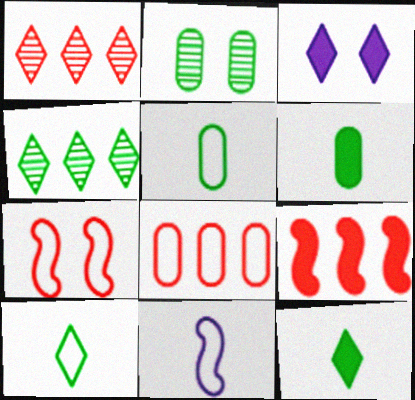[[1, 3, 10], 
[1, 8, 9], 
[2, 3, 7], 
[3, 6, 9]]